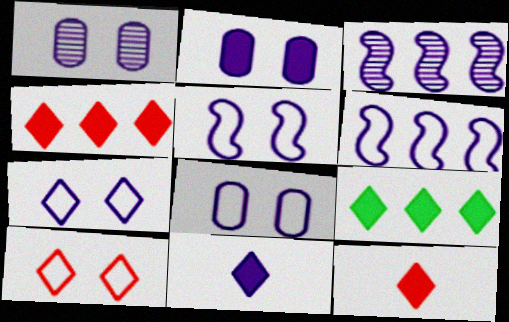[[1, 2, 8], 
[1, 6, 11], 
[3, 8, 11], 
[5, 7, 8]]